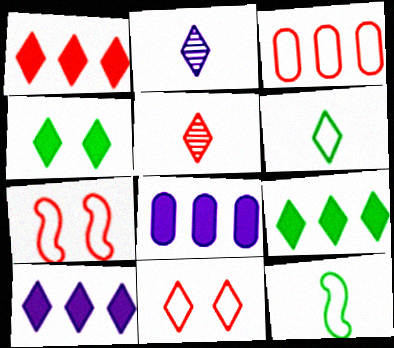[[1, 5, 11], 
[1, 9, 10], 
[2, 9, 11]]